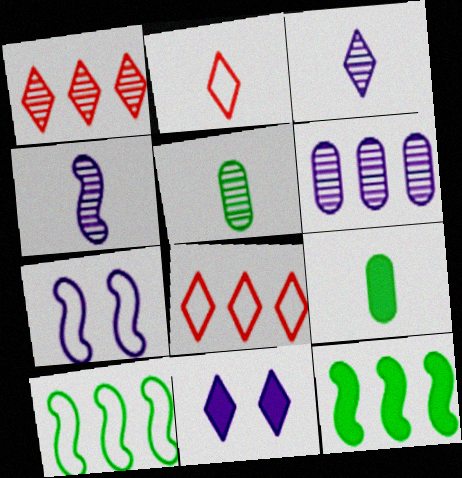[[1, 7, 9], 
[2, 4, 9], 
[6, 8, 12]]